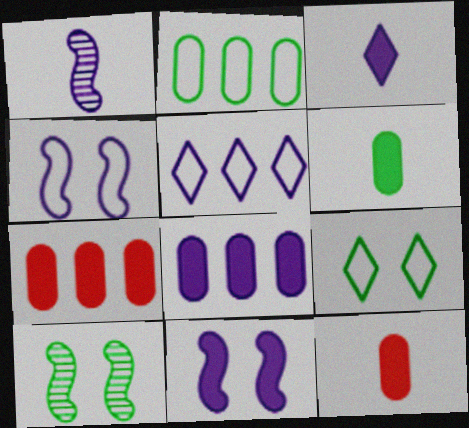[[1, 7, 9], 
[3, 8, 11], 
[5, 10, 12]]